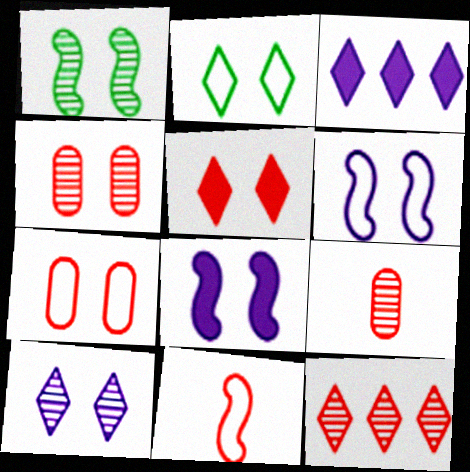[[1, 4, 10], 
[2, 4, 8], 
[2, 5, 10], 
[2, 6, 7]]